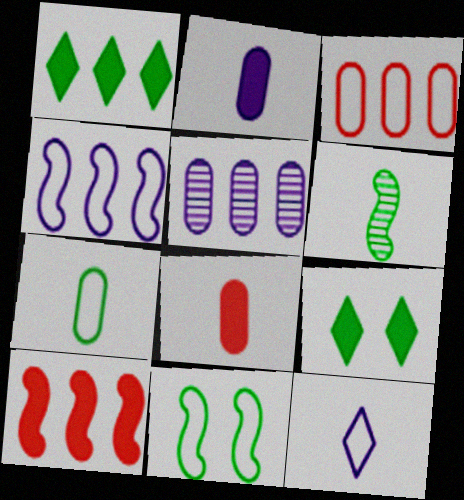[[2, 9, 10], 
[3, 11, 12], 
[6, 8, 12]]